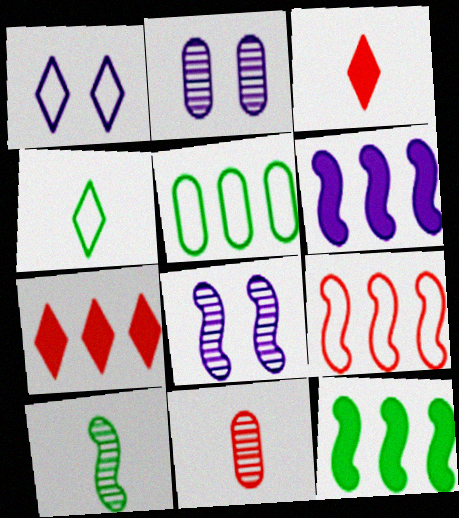[[1, 11, 12], 
[3, 5, 8]]